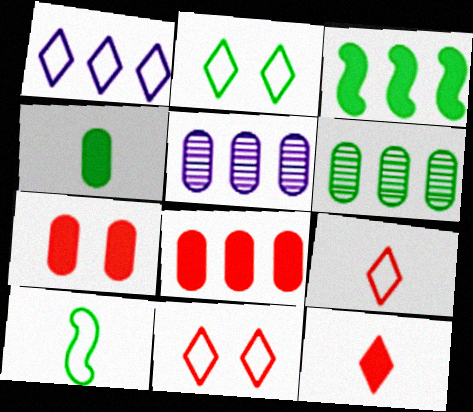[[1, 2, 9]]